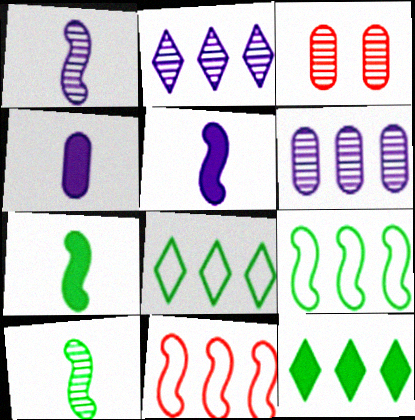[[2, 3, 10], 
[3, 5, 8], 
[6, 11, 12]]